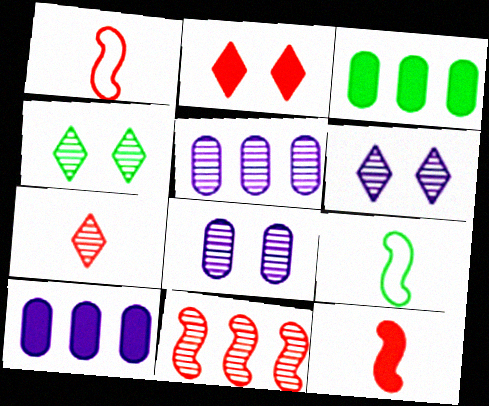[[1, 3, 6], 
[1, 4, 10], 
[2, 5, 9], 
[3, 4, 9]]